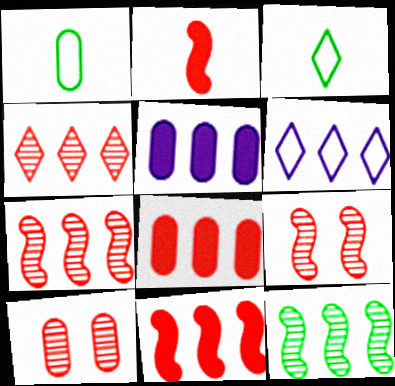[[1, 5, 10], 
[3, 5, 9], 
[6, 8, 12]]